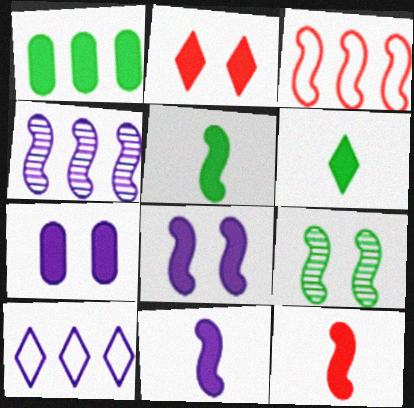[[1, 2, 11], 
[3, 9, 11], 
[5, 11, 12]]